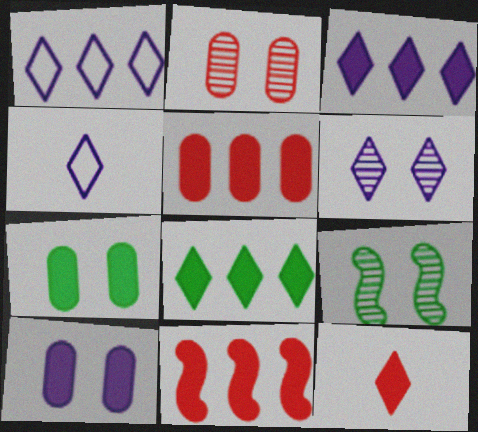[[2, 6, 9], 
[3, 4, 6], 
[4, 5, 9]]